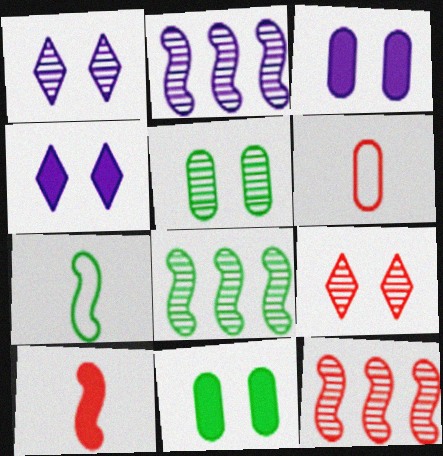[[2, 8, 12], 
[4, 6, 8]]